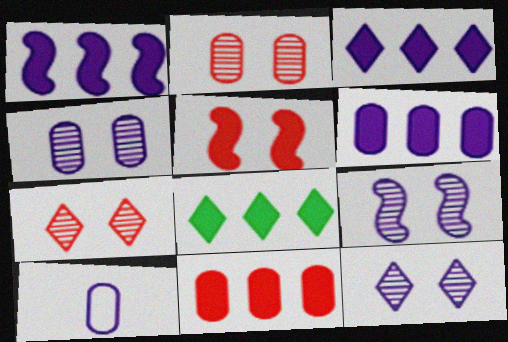[[1, 3, 6], 
[1, 8, 11], 
[1, 10, 12], 
[3, 9, 10], 
[4, 6, 10], 
[4, 9, 12]]